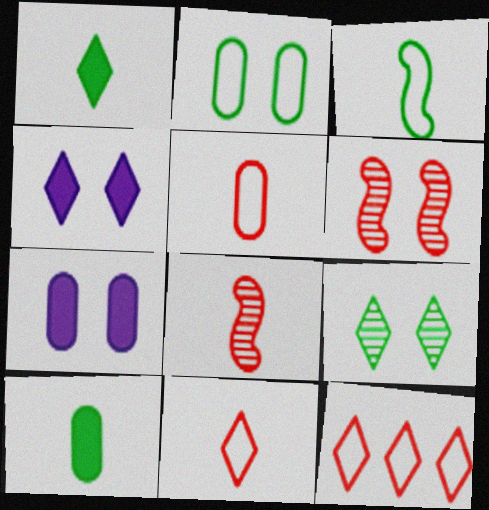[[2, 4, 6]]